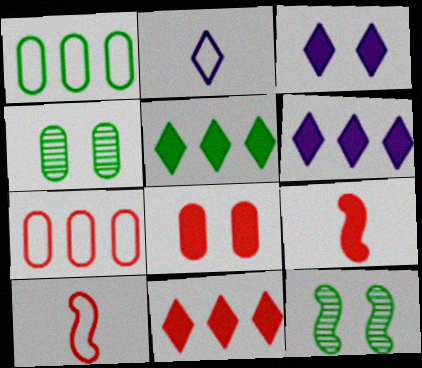[[4, 6, 10], 
[5, 6, 11], 
[8, 9, 11]]